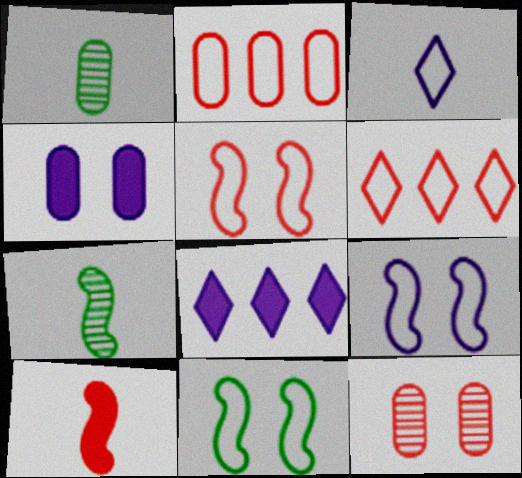[[1, 2, 4], 
[1, 3, 10], 
[1, 5, 8], 
[2, 3, 11], 
[4, 6, 7], 
[5, 9, 11], 
[6, 10, 12]]